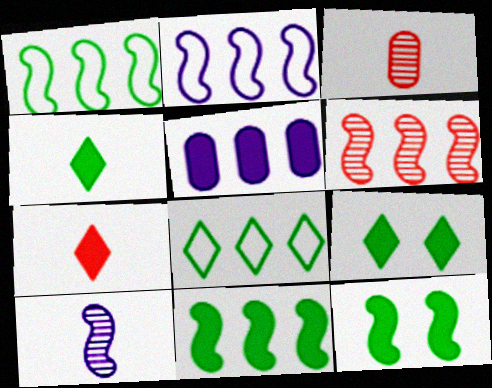[[2, 3, 9], 
[2, 6, 11], 
[5, 6, 8], 
[5, 7, 12]]